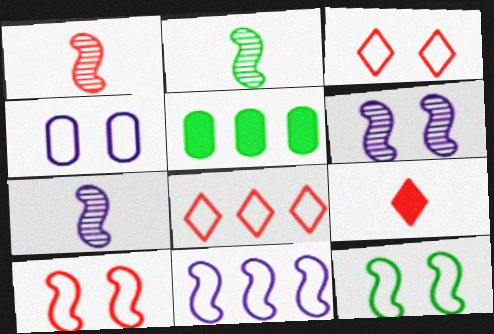[[1, 2, 7], 
[3, 4, 12], 
[3, 5, 7]]